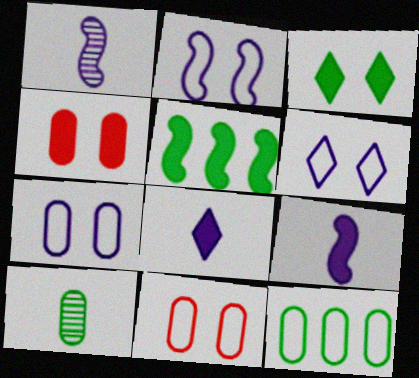[[2, 6, 7], 
[4, 5, 8]]